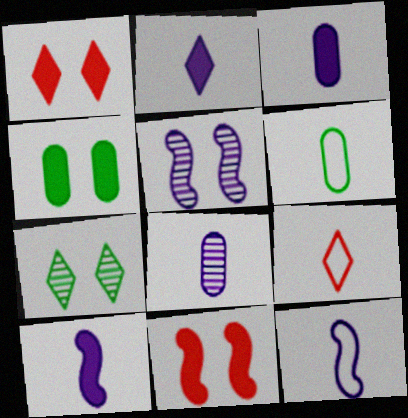[[2, 3, 10], 
[2, 8, 12], 
[6, 9, 12]]